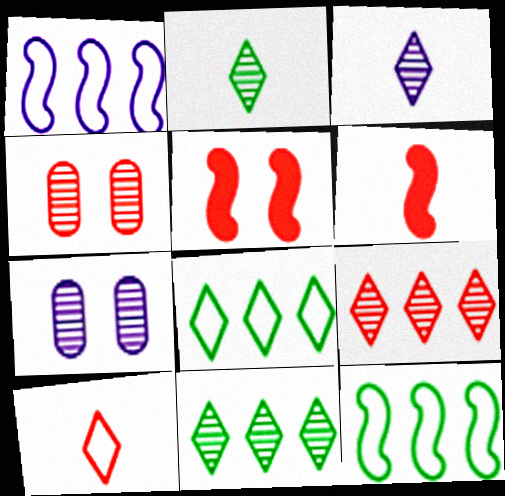[[6, 7, 8]]